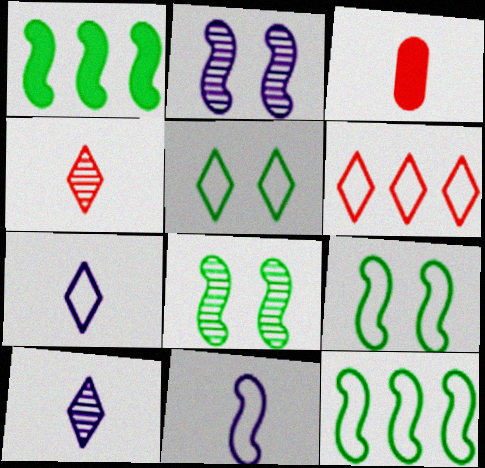[[5, 6, 7]]